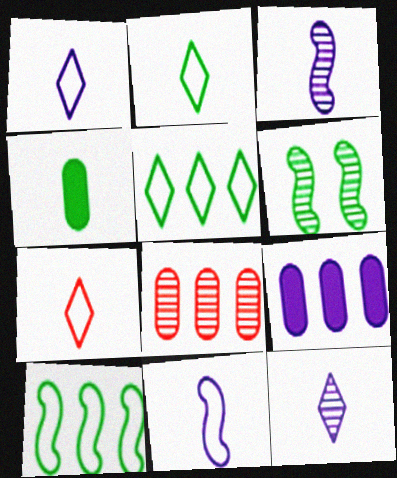[[1, 2, 7], 
[3, 4, 7], 
[4, 5, 6], 
[6, 7, 9], 
[6, 8, 12]]